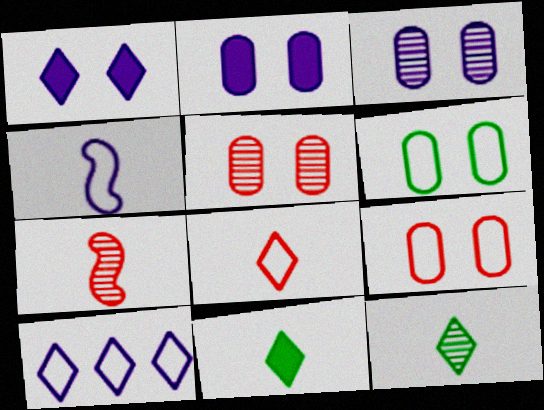[[2, 5, 6]]